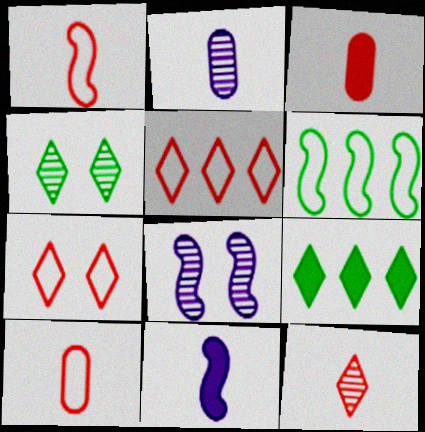[[1, 3, 12], 
[8, 9, 10]]